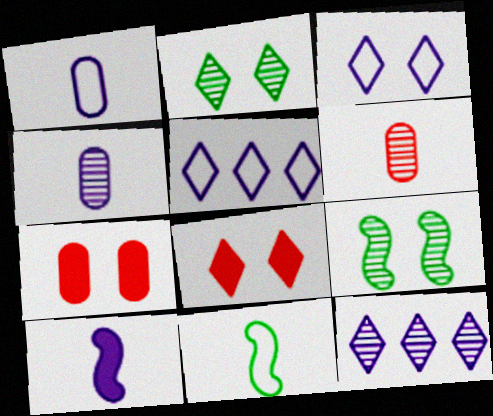[[2, 3, 8], 
[3, 7, 9], 
[6, 9, 12], 
[7, 11, 12]]